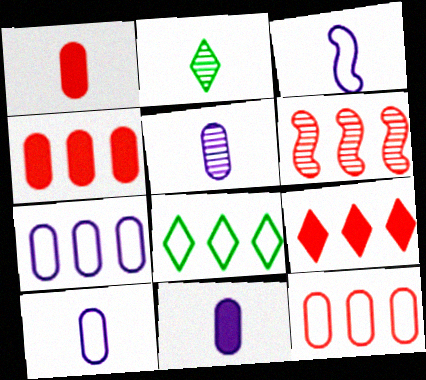[[1, 2, 3], 
[5, 10, 11], 
[6, 9, 12]]